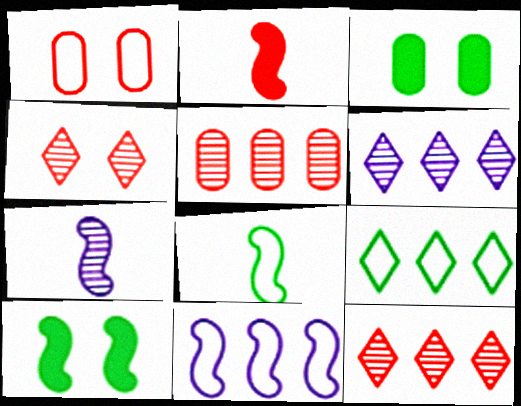[[1, 2, 12], 
[2, 7, 8]]